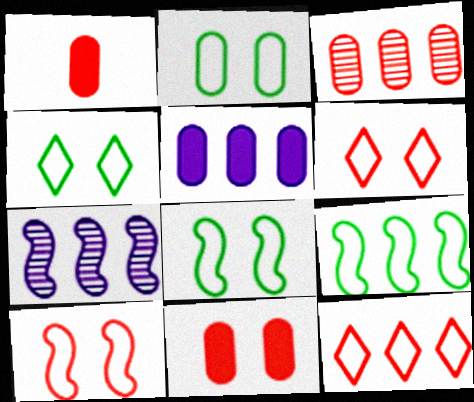[[1, 4, 7], 
[2, 4, 8]]